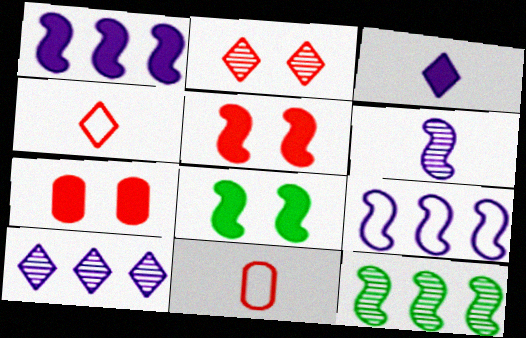[[8, 10, 11]]